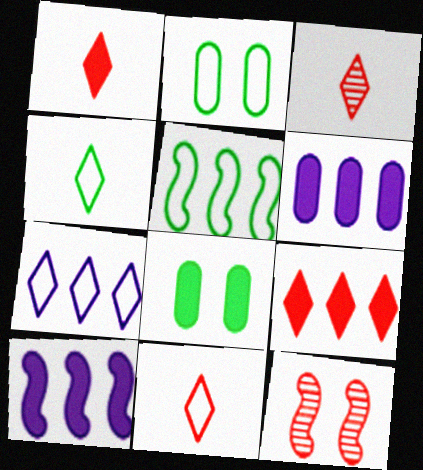[[1, 3, 11], 
[1, 8, 10], 
[2, 3, 10], 
[2, 4, 5], 
[4, 6, 12]]